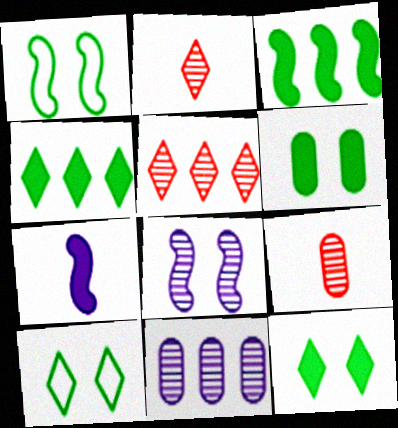[]